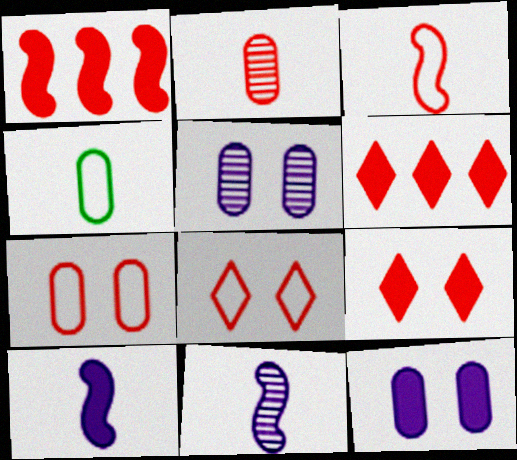[[1, 2, 8]]